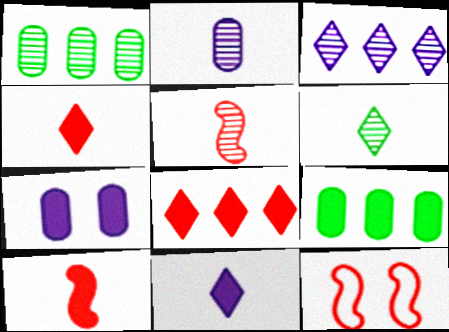[[1, 11, 12], 
[2, 5, 6]]